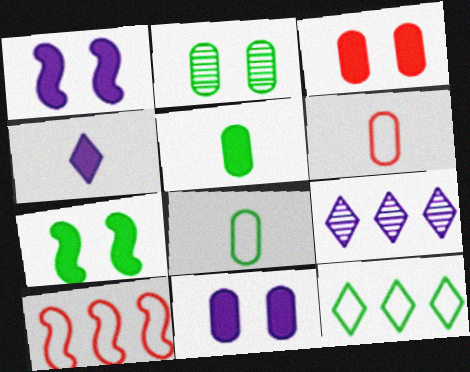[[2, 4, 10], 
[6, 7, 9]]